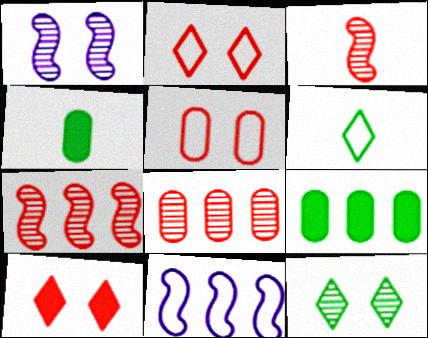[[5, 6, 11]]